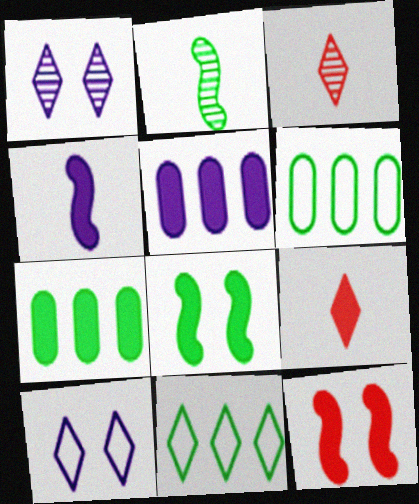[[1, 9, 11], 
[5, 8, 9]]